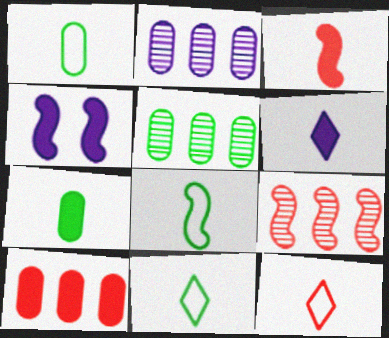[[1, 8, 11], 
[3, 6, 7], 
[4, 5, 12], 
[4, 8, 9]]